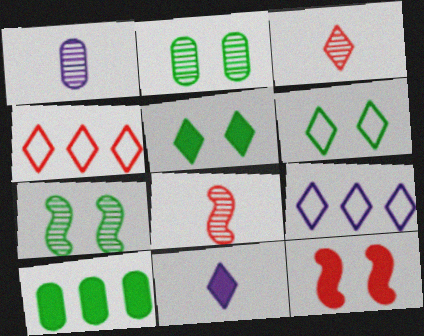[[3, 5, 9], 
[10, 11, 12]]